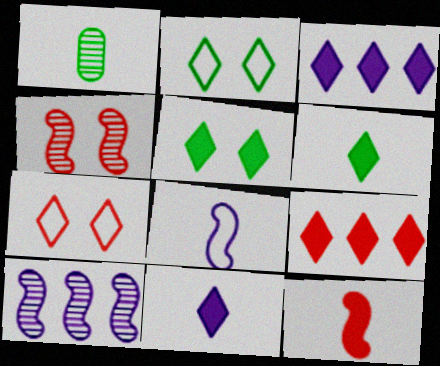[[5, 9, 11]]